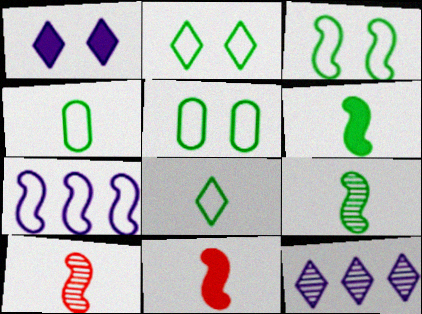[[2, 3, 5], 
[5, 11, 12]]